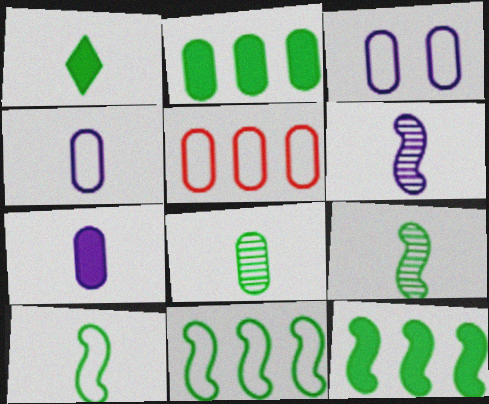[[1, 8, 10]]